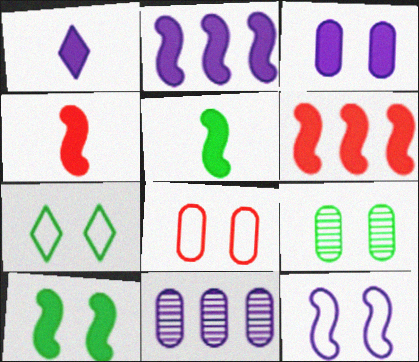[[1, 2, 3], 
[1, 11, 12], 
[2, 4, 10], 
[3, 8, 9], 
[4, 7, 11], 
[7, 8, 12], 
[7, 9, 10]]